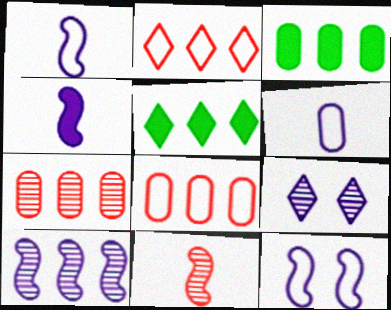[[2, 3, 10], 
[4, 10, 12], 
[5, 8, 10]]